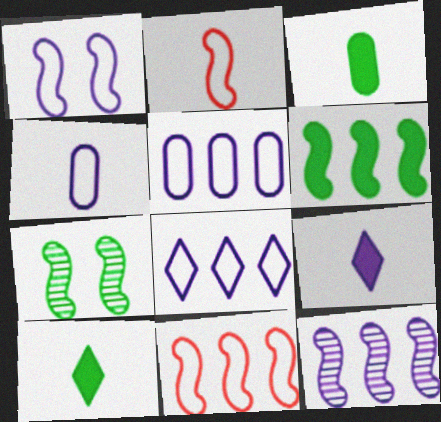[[1, 4, 8], 
[6, 11, 12]]